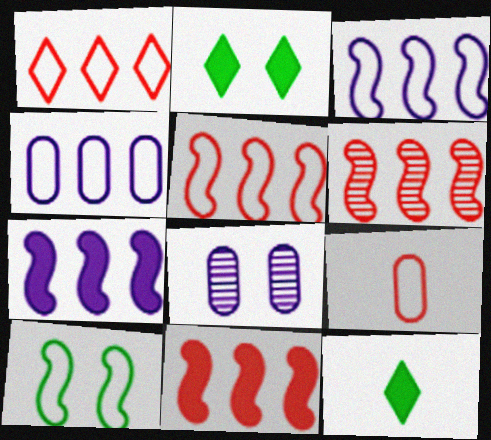[[5, 6, 11], 
[5, 8, 12]]